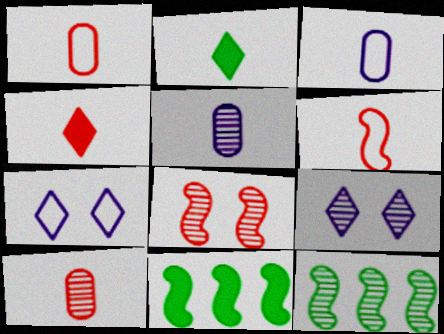[[1, 9, 11], 
[2, 5, 6], 
[4, 6, 10], 
[7, 10, 11], 
[9, 10, 12]]